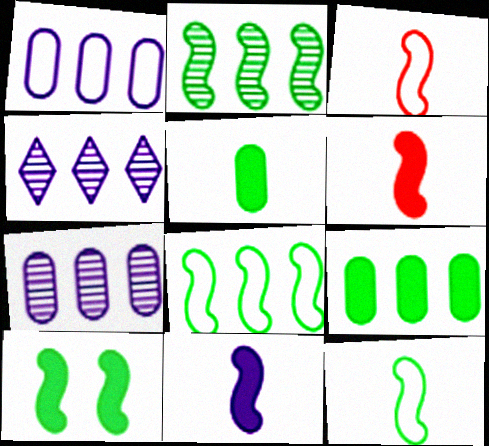[[2, 10, 12]]